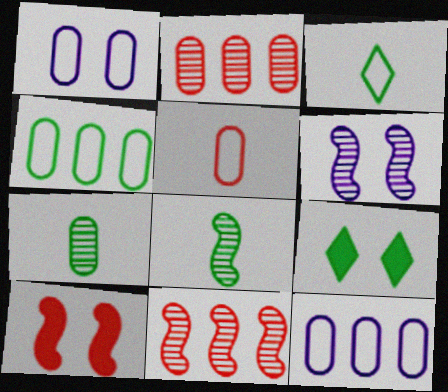[[1, 4, 5], 
[4, 8, 9], 
[6, 8, 11]]